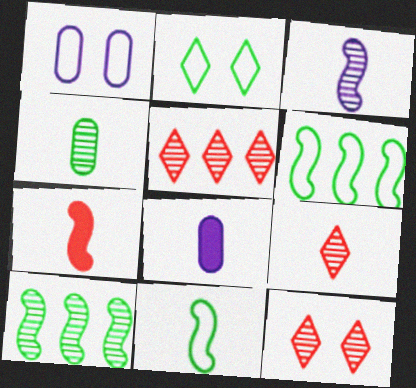[[3, 4, 9], 
[3, 7, 11], 
[5, 9, 12], 
[6, 8, 12], 
[8, 9, 11]]